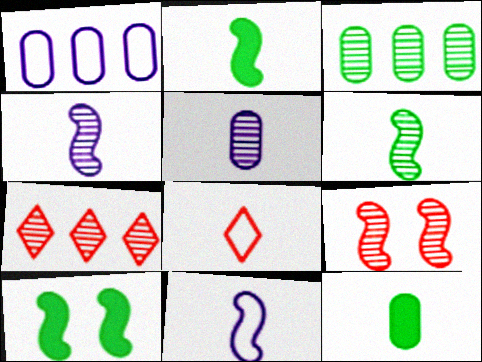[[2, 5, 8], 
[4, 8, 12]]